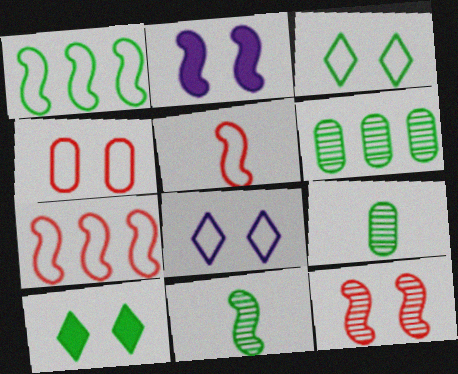[[1, 9, 10], 
[2, 7, 11]]